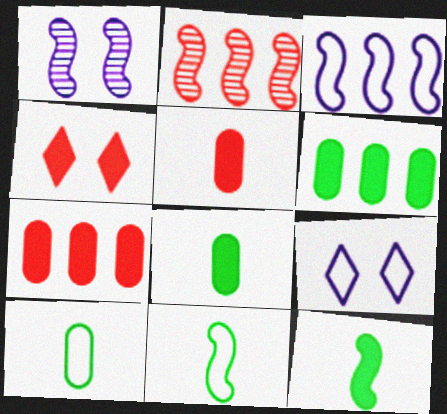[[2, 8, 9]]